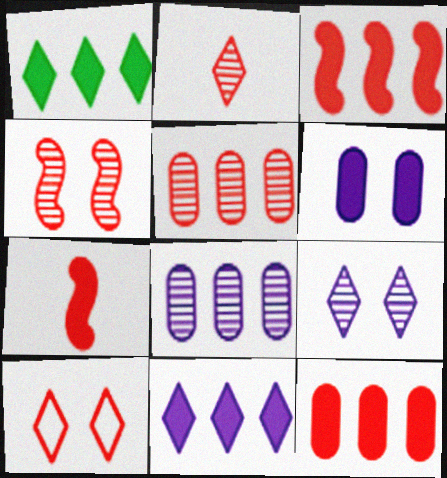[[1, 6, 7], 
[2, 4, 5], 
[5, 7, 10]]